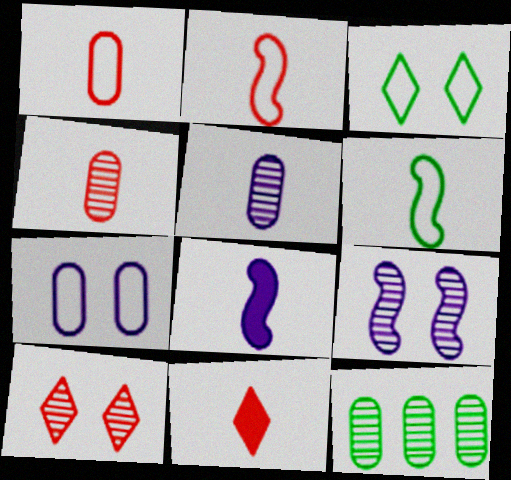[[2, 4, 11], 
[5, 6, 11]]